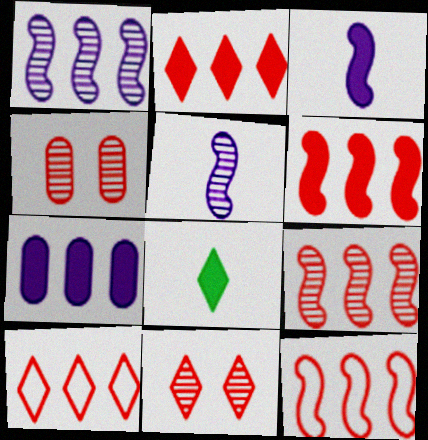[[6, 9, 12]]